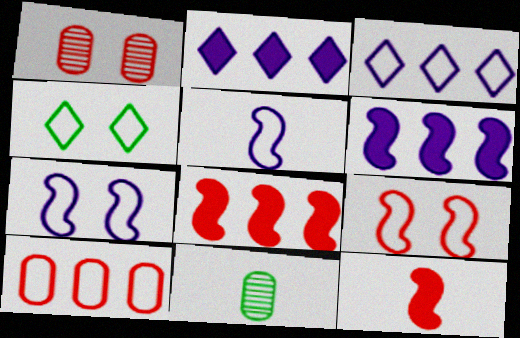[[2, 9, 11], 
[4, 5, 10]]